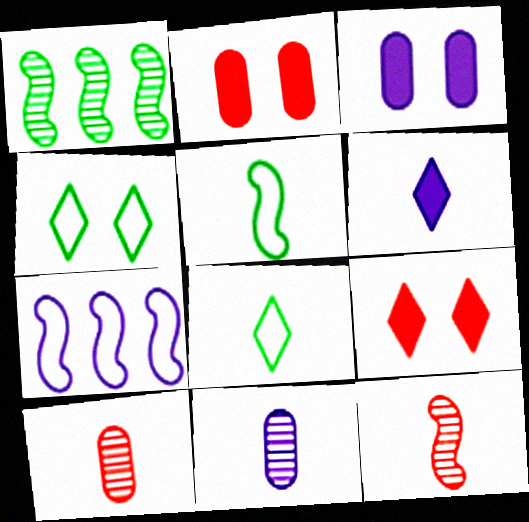[[5, 6, 10]]